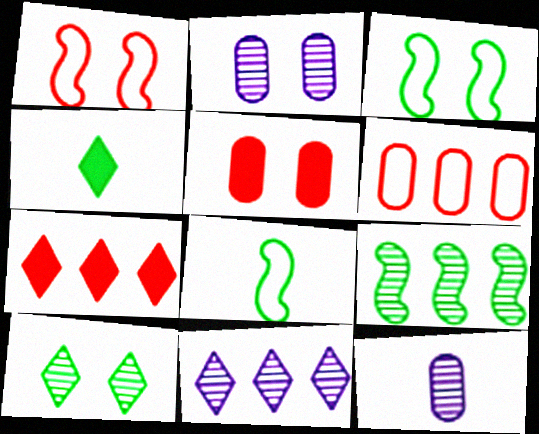[[2, 7, 8], 
[3, 7, 12], 
[5, 8, 11]]